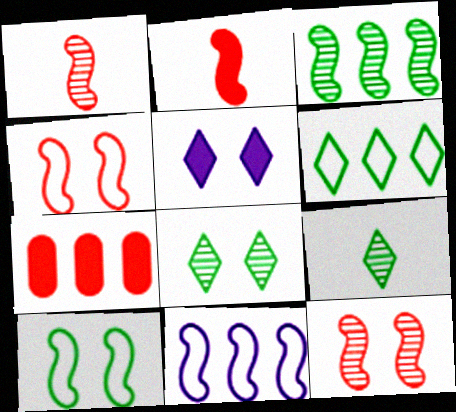[]